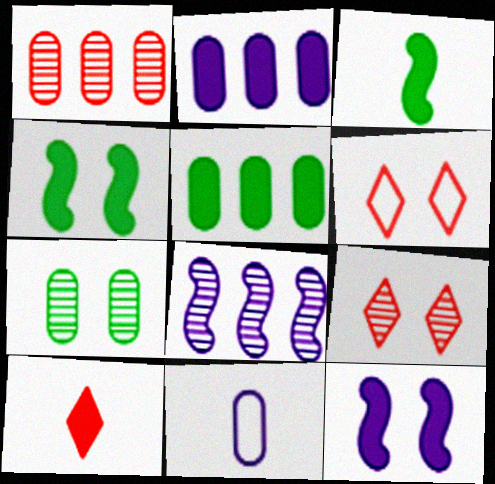[[2, 4, 10], 
[5, 10, 12], 
[6, 7, 12]]